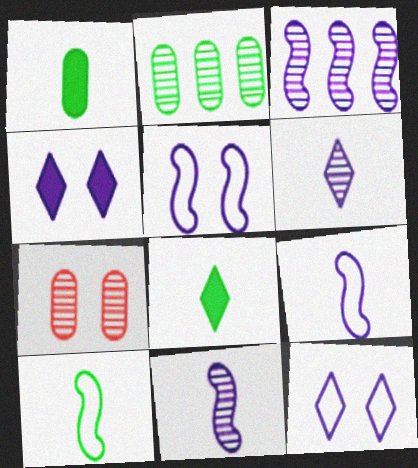[]